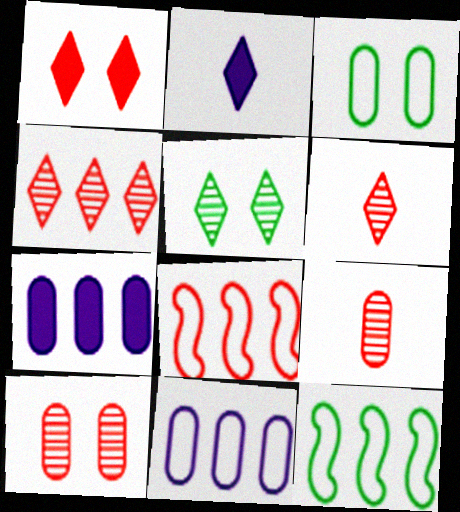[[1, 8, 9], 
[2, 10, 12], 
[3, 7, 9], 
[4, 7, 12]]